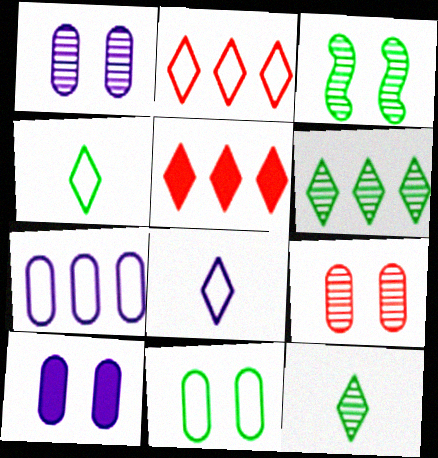[[9, 10, 11]]